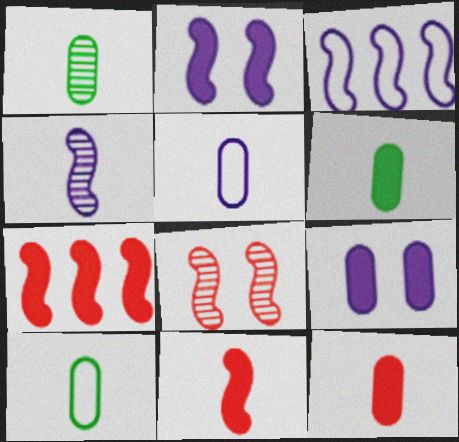[[1, 5, 12], 
[1, 6, 10], 
[2, 3, 4]]